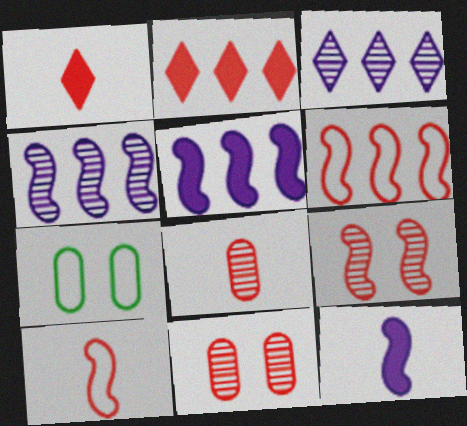[[1, 4, 7], 
[1, 6, 11], 
[1, 8, 10], 
[2, 10, 11]]